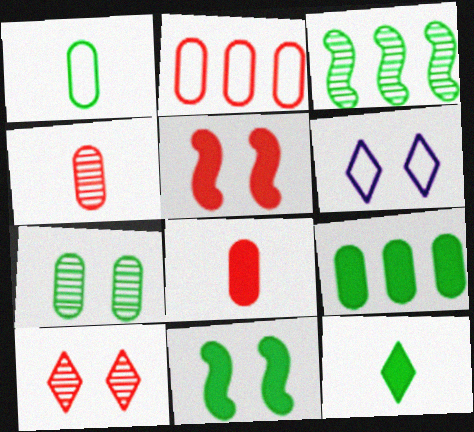[[1, 7, 9], 
[3, 6, 8], 
[5, 6, 7], 
[9, 11, 12]]